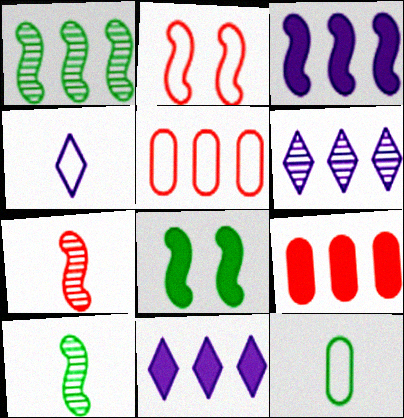[[1, 5, 11], 
[2, 3, 10]]